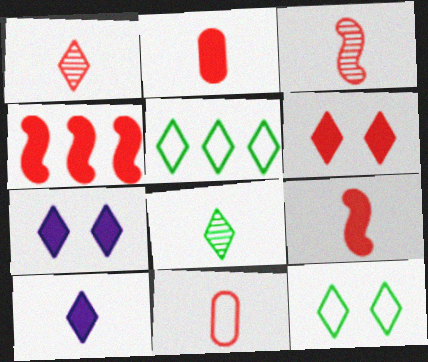[[1, 5, 7], 
[1, 9, 11], 
[2, 4, 6]]